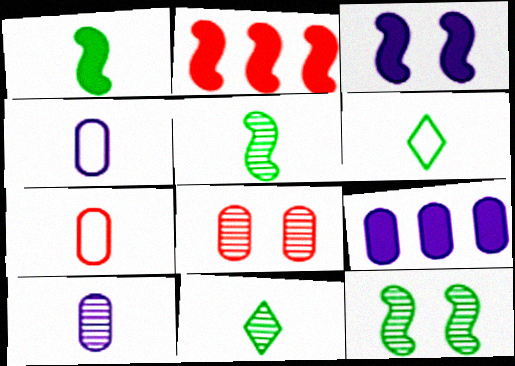[[1, 2, 3]]